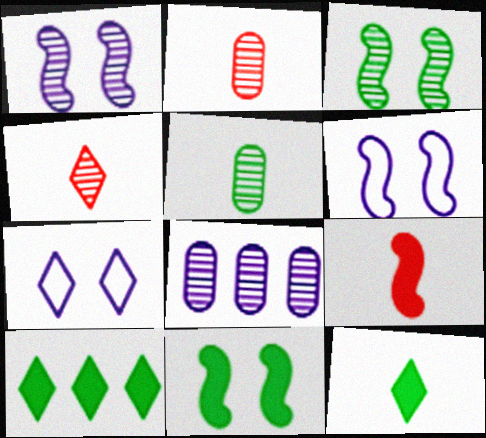[[2, 6, 10], 
[3, 4, 8], 
[4, 7, 10]]